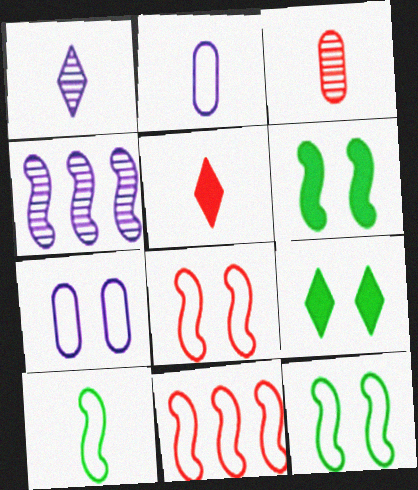[]